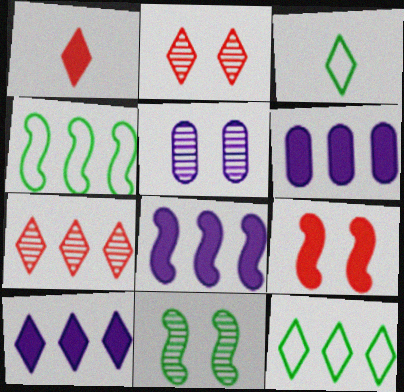[[1, 4, 5], 
[2, 3, 10], 
[2, 5, 11], 
[4, 6, 7], 
[6, 8, 10], 
[7, 10, 12]]